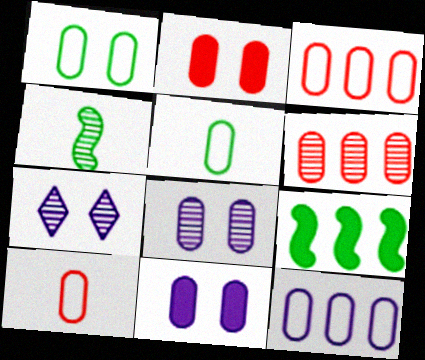[[1, 2, 8], 
[1, 10, 12], 
[2, 6, 10], 
[4, 6, 7], 
[5, 6, 11], 
[7, 9, 10]]